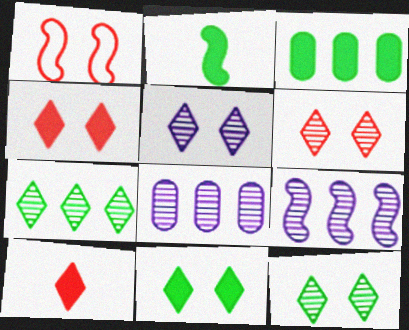[[1, 2, 9], 
[2, 3, 11], 
[5, 6, 12]]